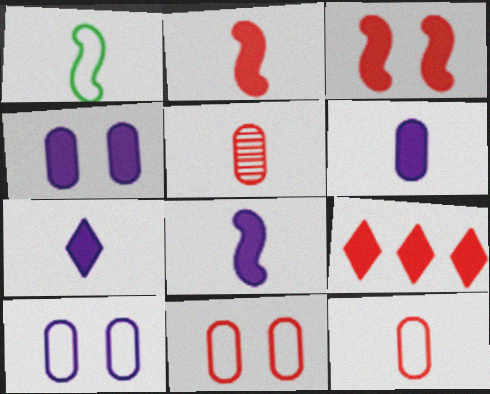[[1, 5, 7], 
[6, 7, 8]]